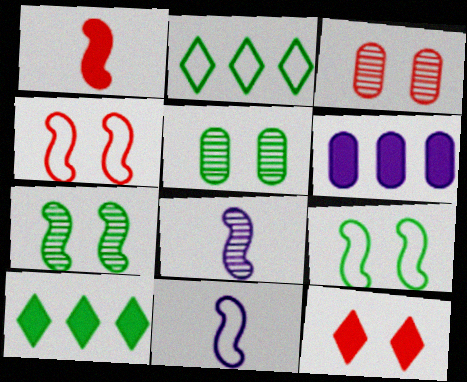[[3, 4, 12], 
[3, 10, 11]]